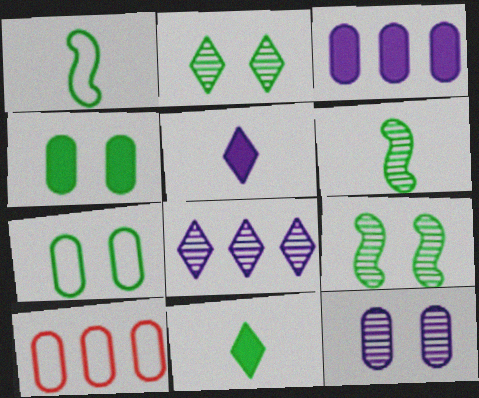[[5, 9, 10]]